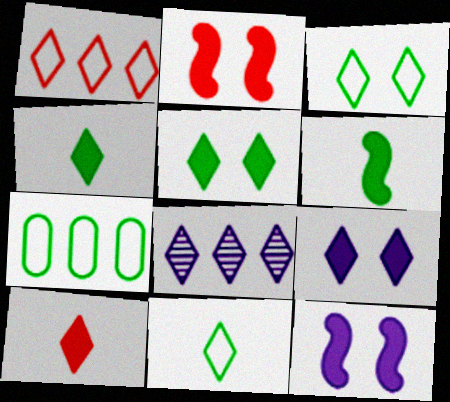[[3, 8, 10]]